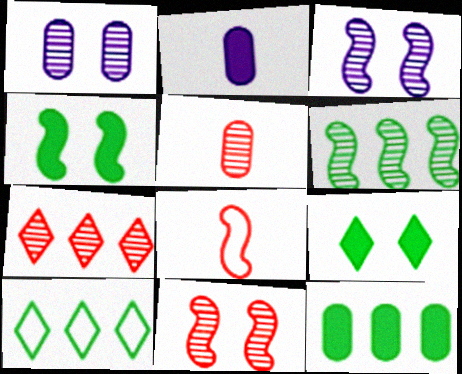[[2, 10, 11], 
[5, 7, 11], 
[6, 10, 12]]